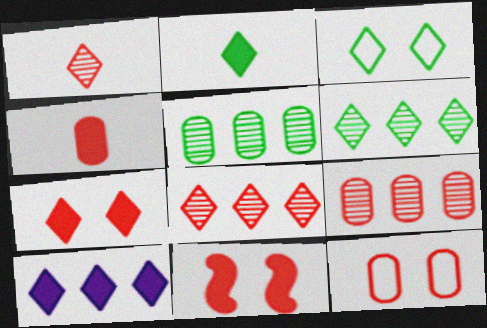[[1, 3, 10], 
[2, 3, 6], 
[2, 7, 10], 
[4, 9, 12]]